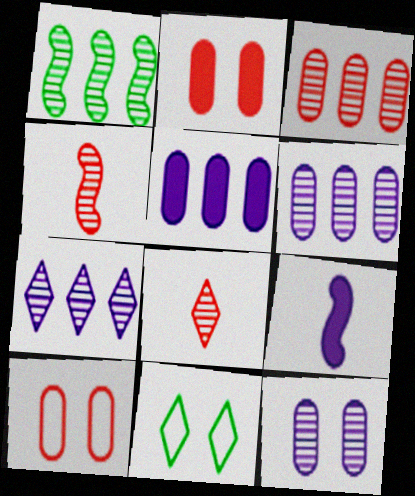[[1, 3, 7], 
[1, 8, 12], 
[3, 9, 11], 
[4, 5, 11]]